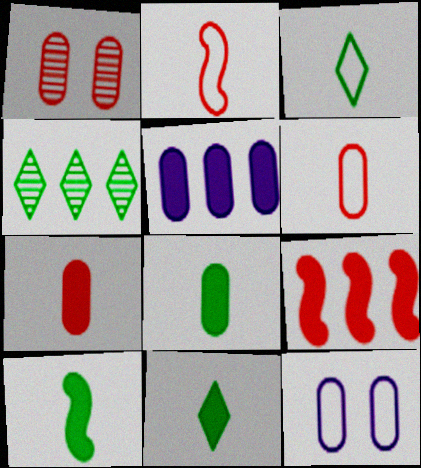[[8, 10, 11]]